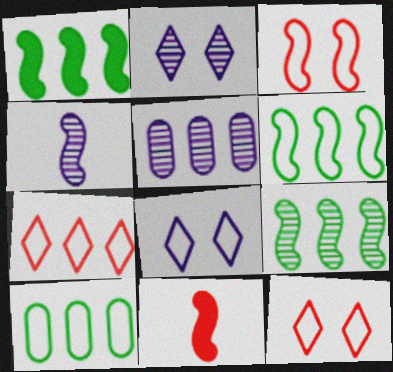[[1, 3, 4], 
[1, 5, 7], 
[1, 6, 9], 
[2, 4, 5], 
[2, 10, 11]]